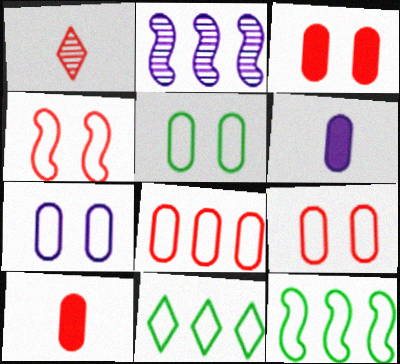[[5, 7, 9]]